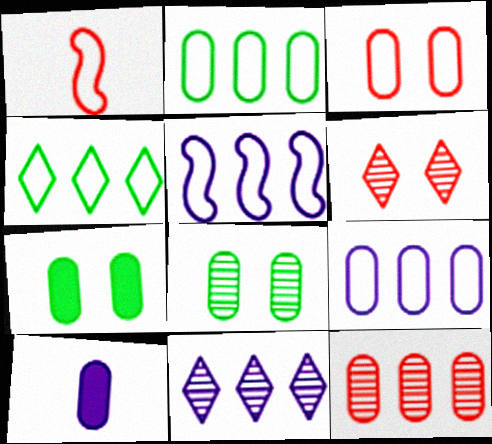[[1, 7, 11]]